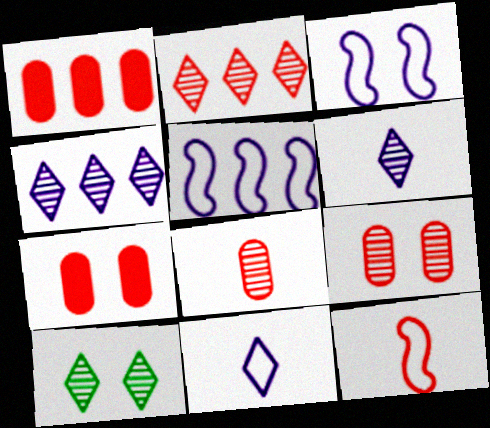[[2, 6, 10], 
[2, 7, 12], 
[3, 7, 10]]